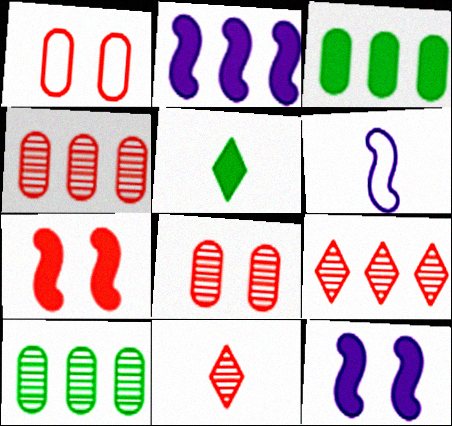[]